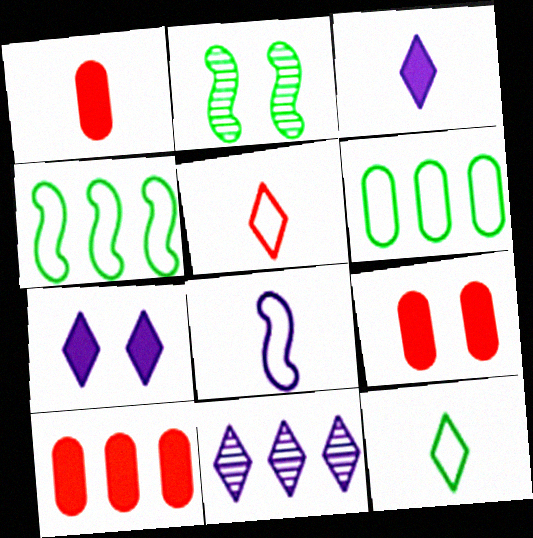[[1, 9, 10], 
[4, 10, 11]]